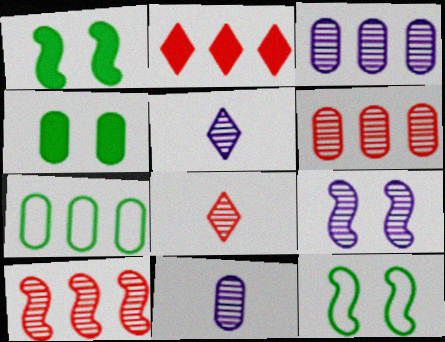[[2, 11, 12], 
[3, 5, 9]]